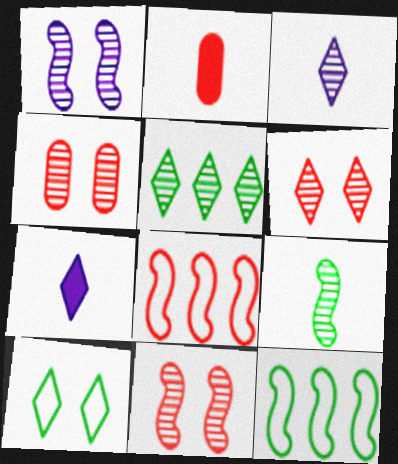[[2, 6, 8], 
[3, 5, 6], 
[4, 6, 11], 
[4, 7, 12]]